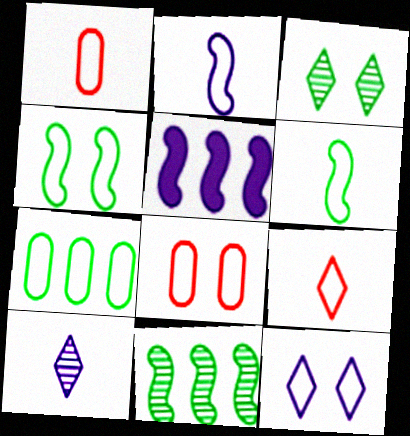[[1, 3, 5], 
[4, 8, 12]]